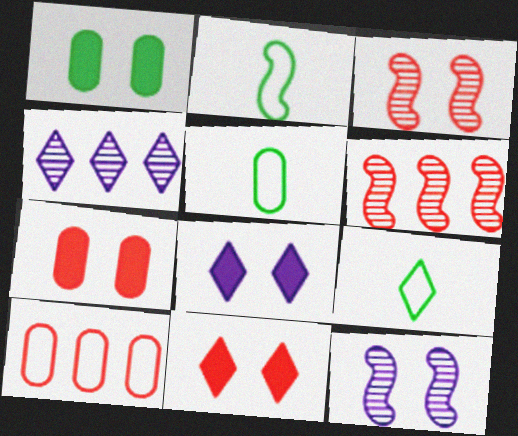[[2, 4, 7], 
[2, 5, 9], 
[4, 9, 11], 
[5, 6, 8]]